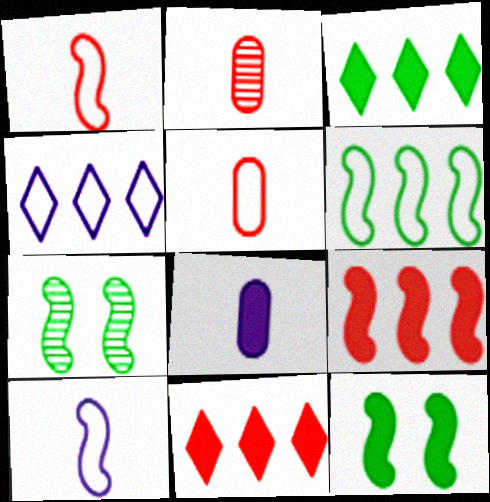[[2, 4, 12], 
[7, 9, 10], 
[8, 11, 12]]